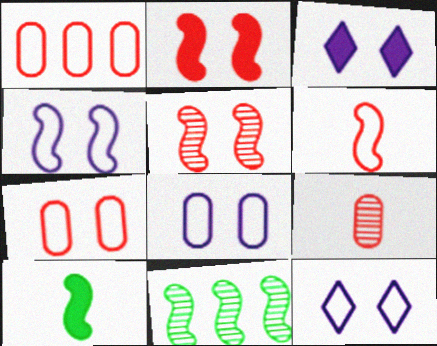[[4, 8, 12]]